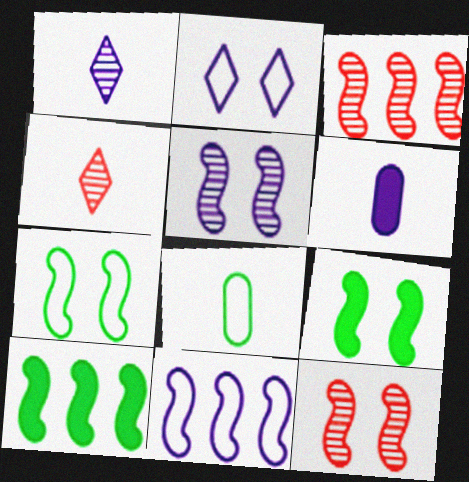[[3, 10, 11]]